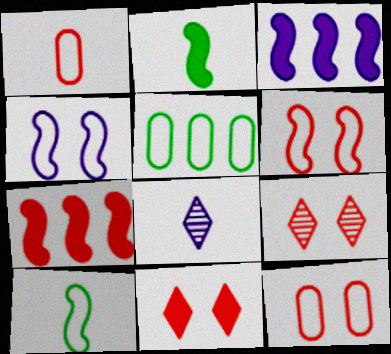[[1, 2, 8], 
[1, 7, 9]]